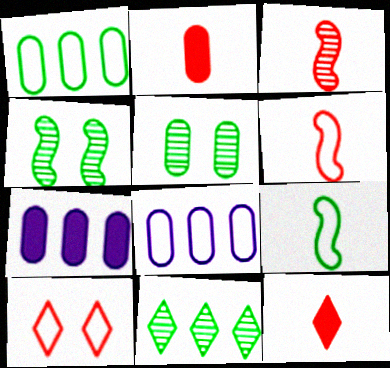[[2, 5, 8], 
[4, 8, 12], 
[8, 9, 10]]